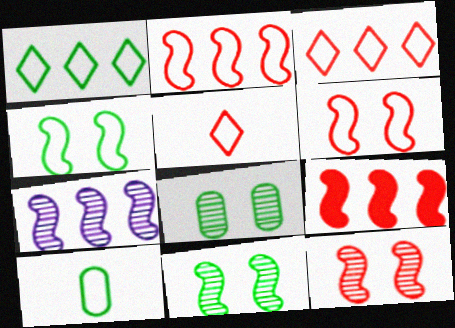[[1, 4, 10]]